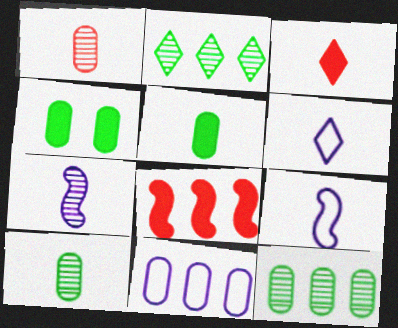[[1, 4, 11], 
[2, 8, 11], 
[3, 9, 10]]